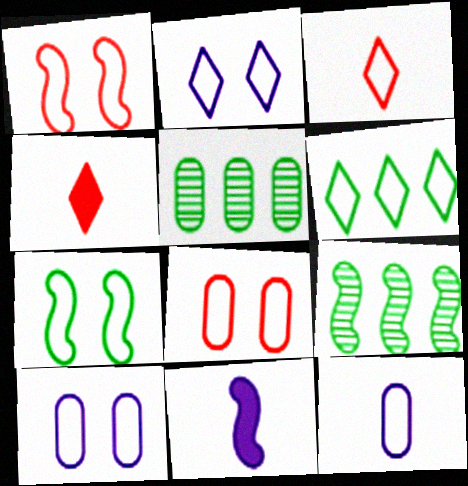[[1, 6, 12], 
[1, 9, 11], 
[2, 3, 6], 
[2, 7, 8], 
[4, 9, 10]]